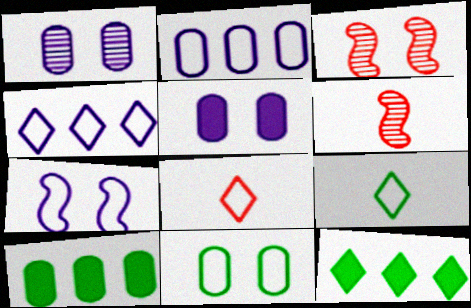[]